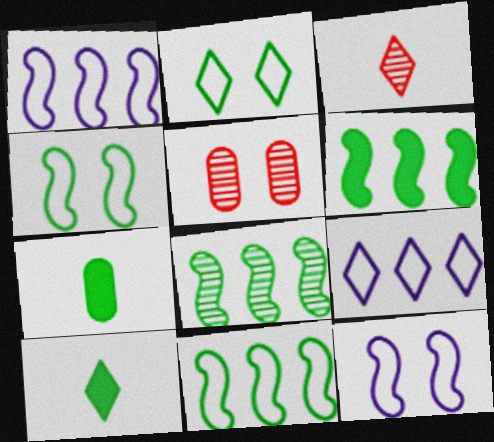[[1, 5, 10], 
[2, 7, 8], 
[6, 8, 11]]